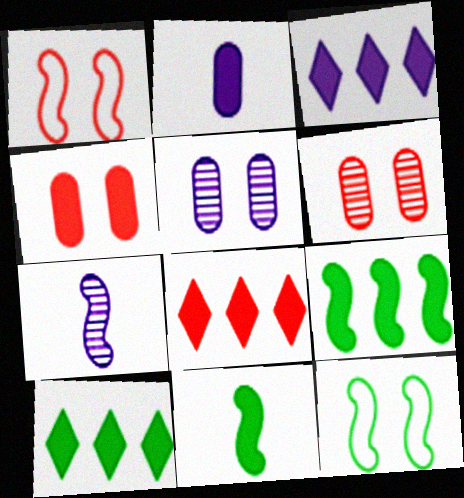[[1, 7, 9], 
[3, 4, 11], 
[3, 8, 10]]